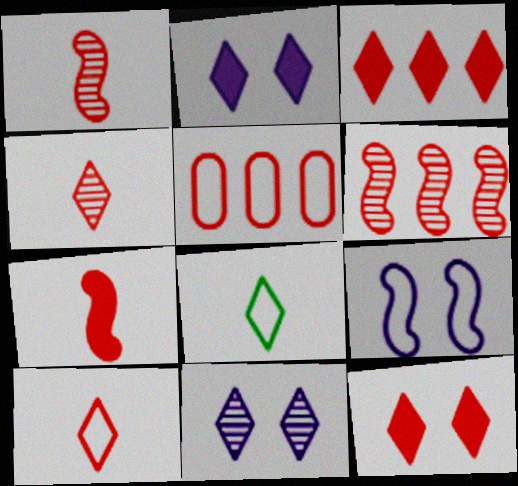[[1, 5, 12], 
[3, 5, 6], 
[3, 8, 11], 
[5, 8, 9]]